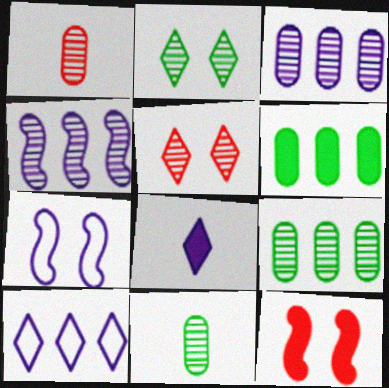[[1, 2, 4], 
[3, 7, 8], 
[4, 5, 11], 
[6, 8, 12], 
[10, 11, 12]]